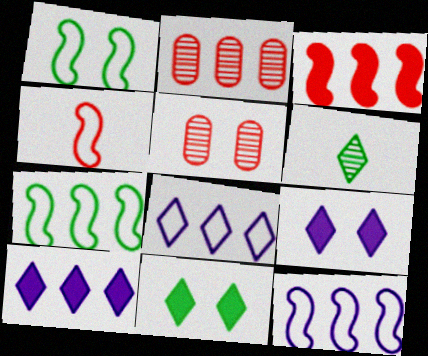[[1, 4, 12], 
[1, 5, 9], 
[2, 7, 10]]